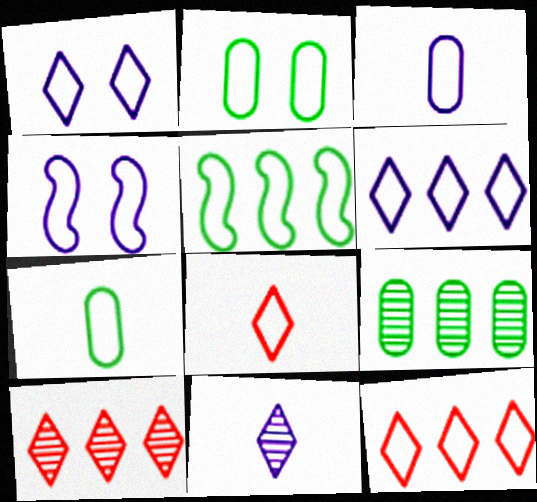[[3, 4, 6], 
[4, 7, 12]]